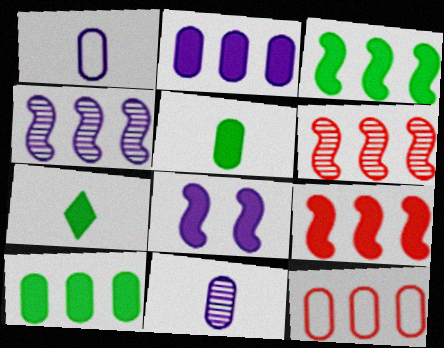[]